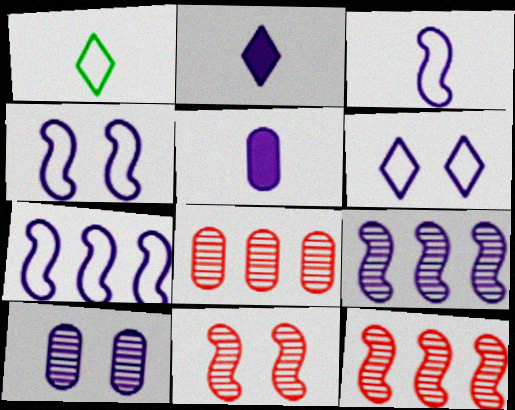[[2, 7, 10], 
[3, 4, 7], 
[5, 6, 9]]